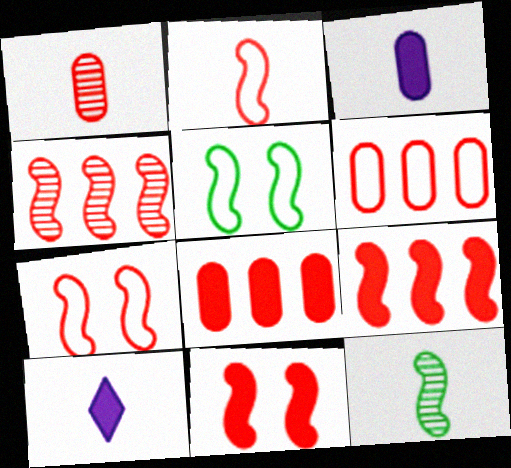[[2, 4, 11]]